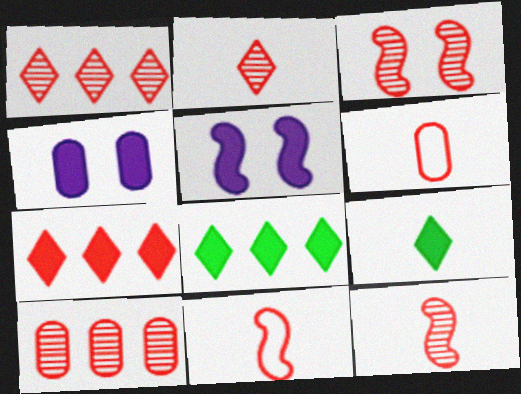[[2, 3, 10], 
[3, 6, 7]]